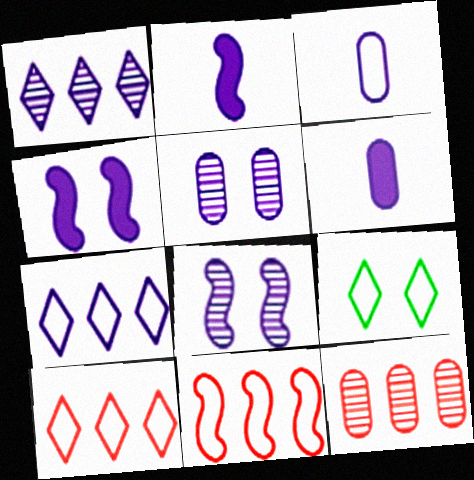[[1, 3, 4], 
[2, 5, 7], 
[2, 9, 12], 
[3, 9, 11], 
[6, 7, 8]]